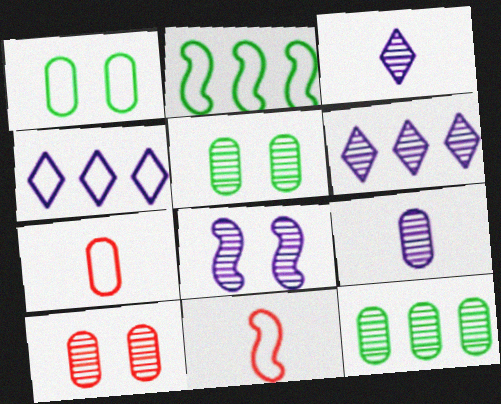[[1, 4, 11], 
[6, 8, 9], 
[9, 10, 12]]